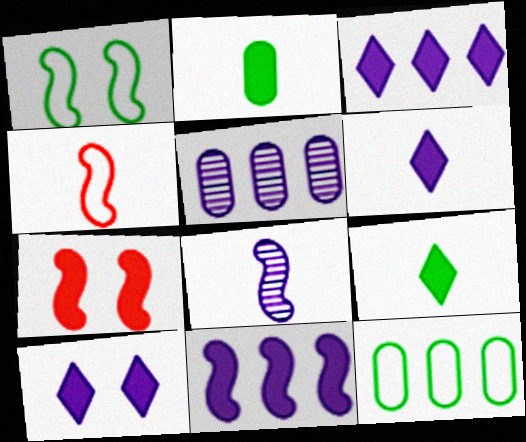[[2, 3, 7], 
[3, 6, 10]]